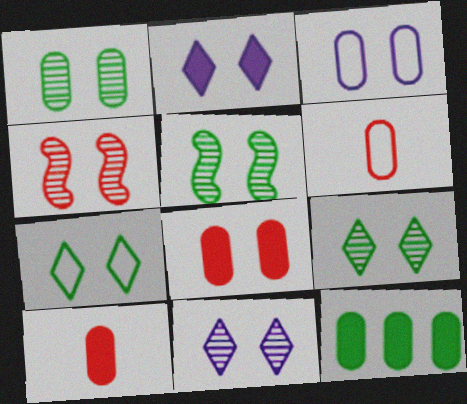[[1, 3, 8], 
[1, 4, 11], 
[1, 5, 9]]